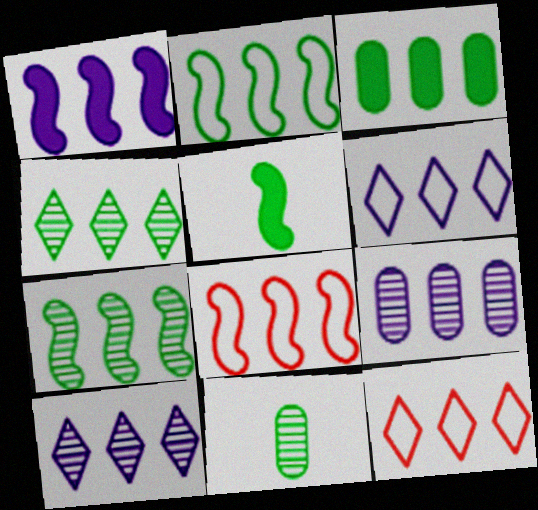[[1, 6, 9], 
[1, 7, 8], 
[2, 3, 4], 
[3, 8, 10]]